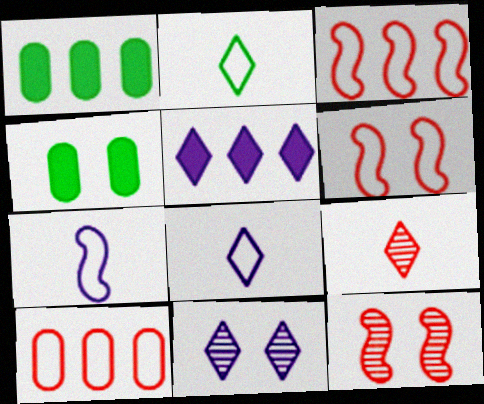[[1, 8, 12], 
[4, 6, 11], 
[5, 8, 11]]